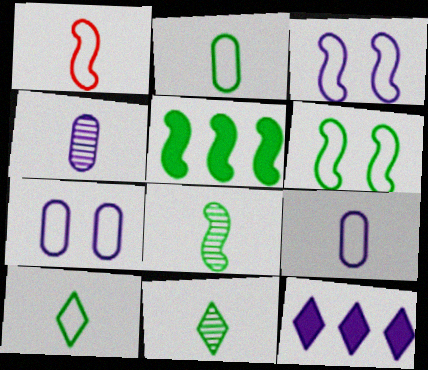[[1, 9, 10], 
[3, 4, 12], 
[5, 6, 8]]